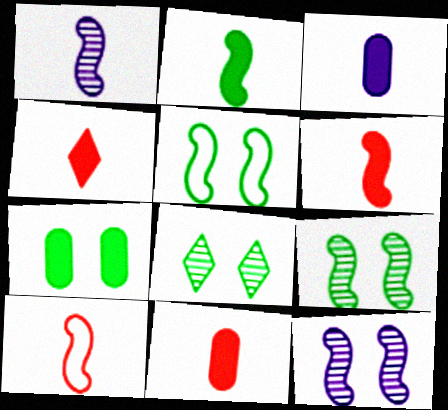[[1, 2, 10], 
[2, 3, 4], 
[4, 6, 11], 
[5, 7, 8]]